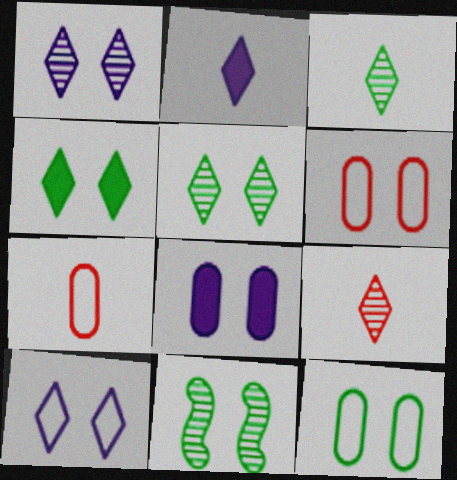[[4, 11, 12]]